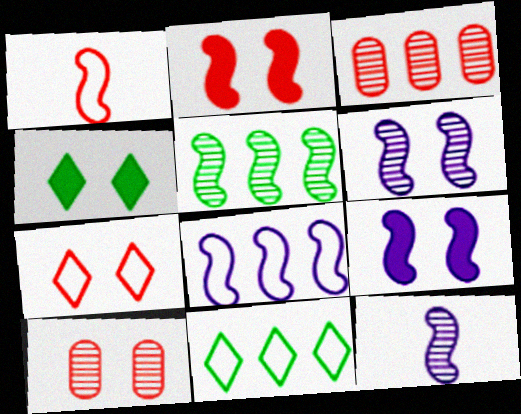[[1, 5, 9], 
[2, 7, 10], 
[8, 9, 12]]